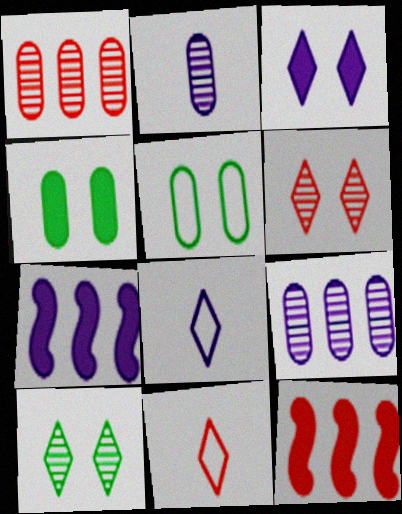[]